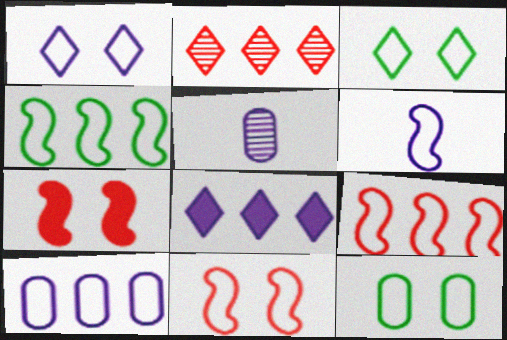[[1, 6, 10], 
[1, 11, 12], 
[4, 6, 11]]